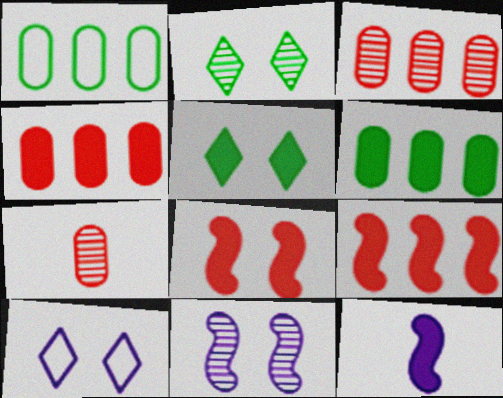[[4, 5, 12]]